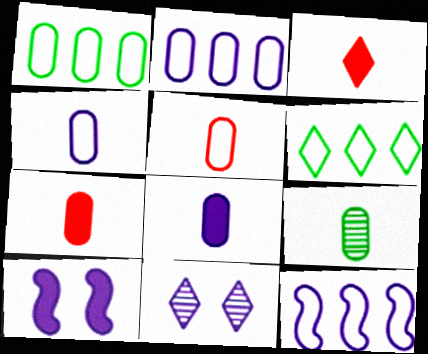[[3, 6, 11], 
[4, 7, 9], 
[5, 8, 9], 
[8, 11, 12]]